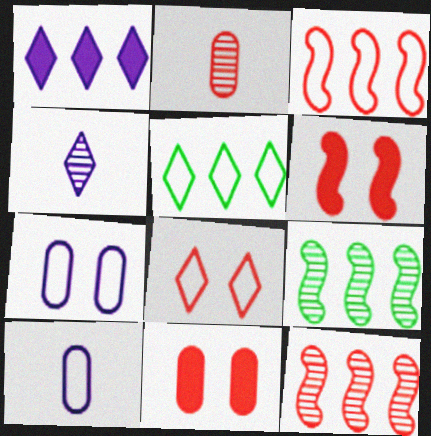[]